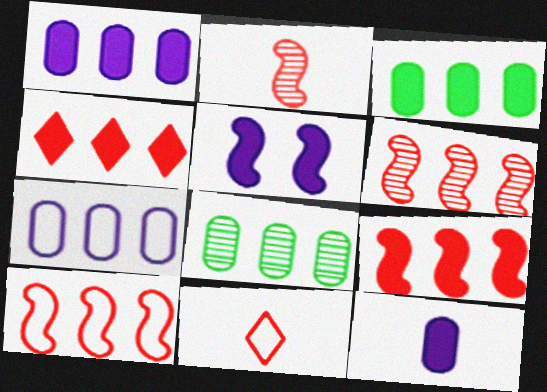[[5, 8, 11], 
[6, 9, 10]]